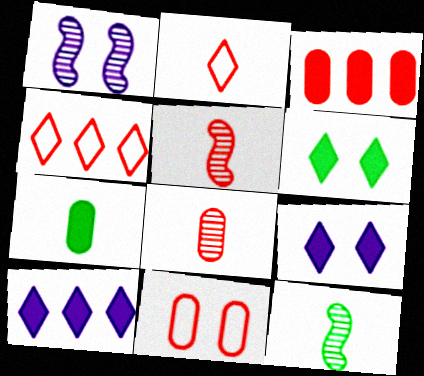[[1, 4, 7], 
[1, 6, 11], 
[3, 8, 11], 
[10, 11, 12]]